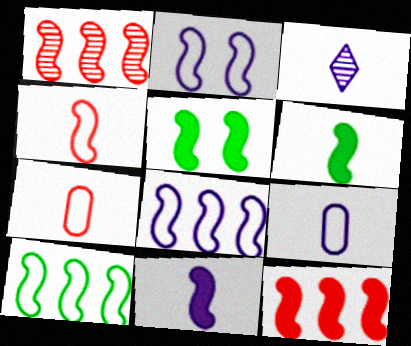[[1, 2, 6], 
[2, 4, 10], 
[3, 6, 7], 
[3, 9, 11], 
[5, 11, 12]]